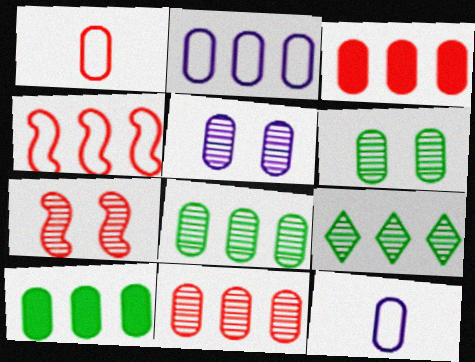[[1, 5, 10], 
[2, 3, 8], 
[2, 10, 11], 
[3, 6, 12]]